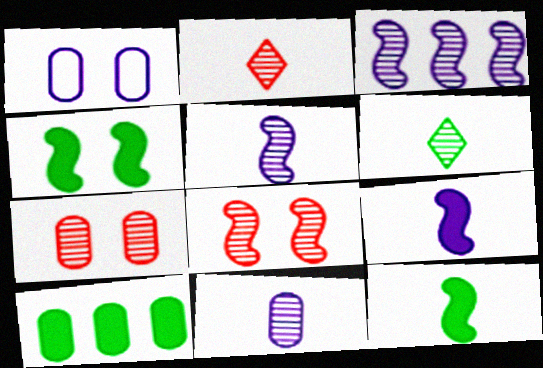[[3, 6, 7]]